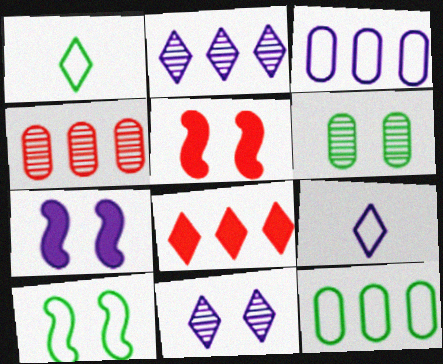[[1, 4, 7], 
[1, 8, 11], 
[1, 10, 12]]